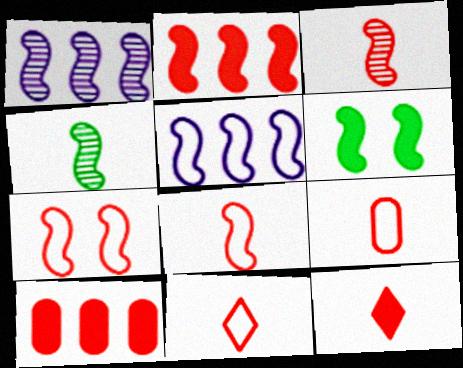[[1, 6, 8], 
[2, 3, 7], 
[3, 5, 6], 
[3, 9, 12], 
[8, 9, 11]]